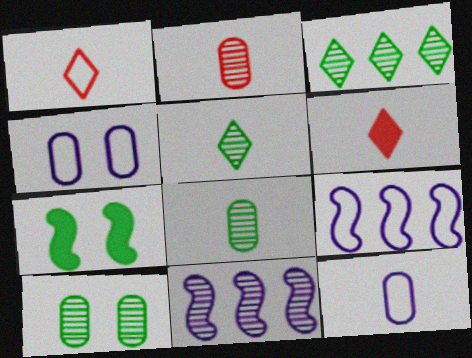[[6, 9, 10]]